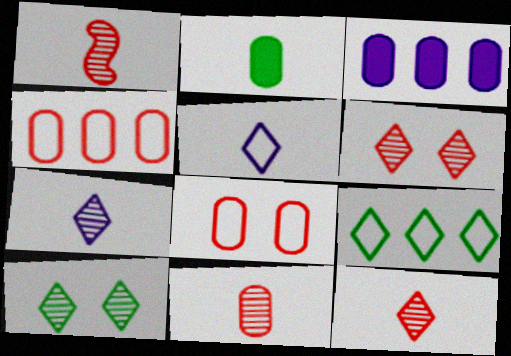[[1, 2, 5], 
[1, 11, 12]]